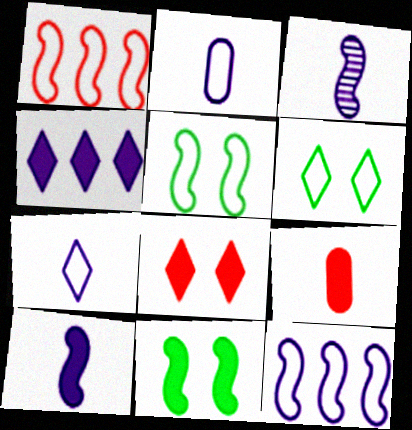[[1, 2, 6], 
[1, 3, 11], 
[4, 9, 11]]